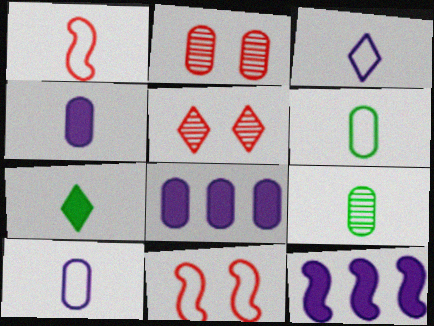[[1, 3, 6], 
[2, 6, 8], 
[5, 6, 12]]